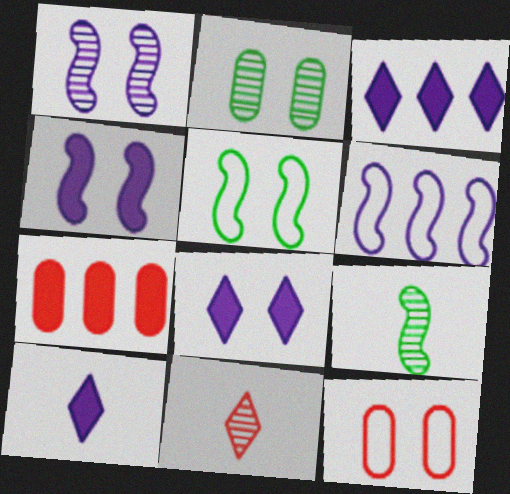[[3, 8, 10], 
[3, 9, 12]]